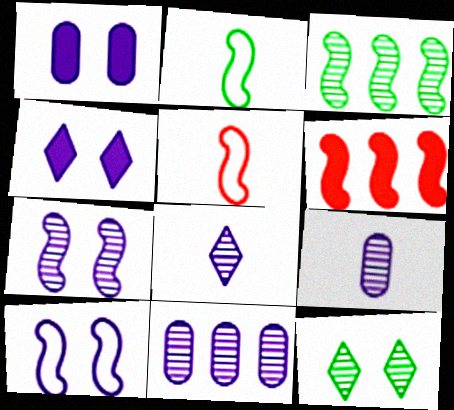[[2, 6, 7], 
[7, 8, 11]]